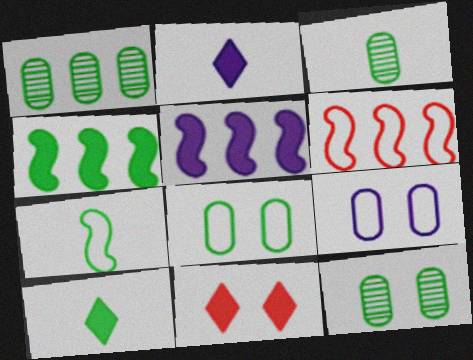[[1, 3, 12], 
[2, 6, 12], 
[3, 7, 10]]